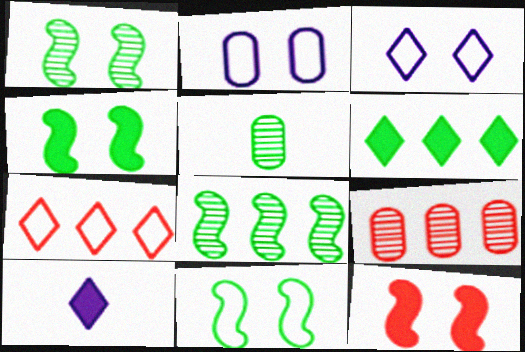[[1, 4, 11], 
[5, 6, 11], 
[9, 10, 11]]